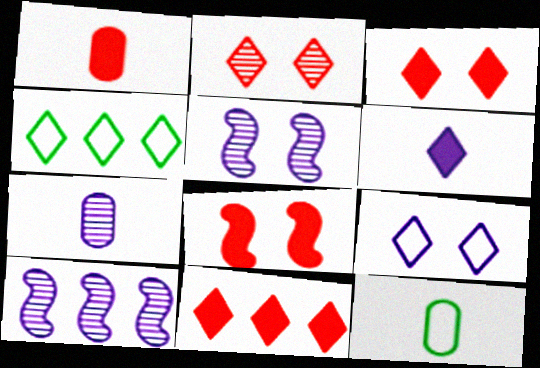[[1, 4, 5], 
[1, 7, 12], 
[1, 8, 11], 
[2, 4, 6], 
[3, 10, 12], 
[4, 7, 8], 
[5, 11, 12]]